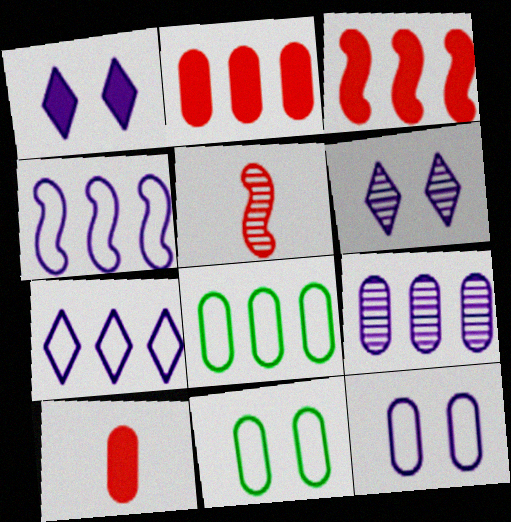[[1, 5, 8], 
[2, 8, 9], 
[9, 10, 11]]